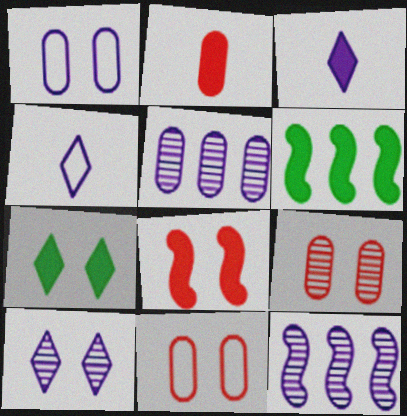[[1, 3, 12], 
[4, 6, 9]]